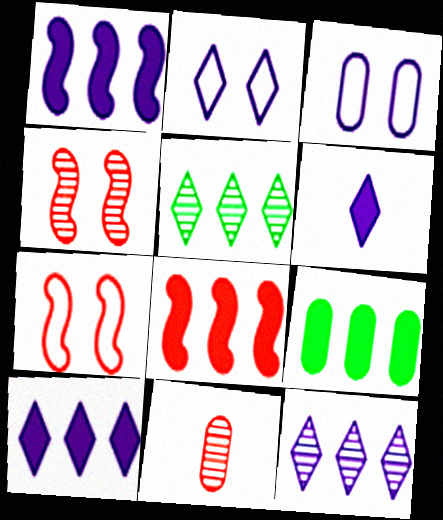[[2, 6, 12], 
[3, 9, 11], 
[8, 9, 10]]